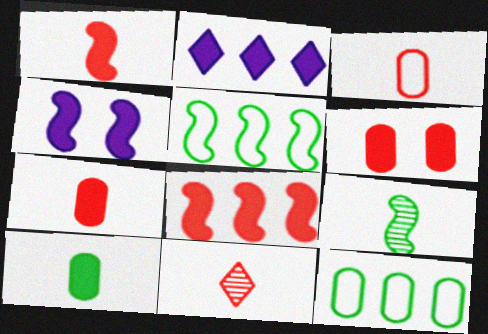[[1, 3, 11], 
[4, 11, 12]]